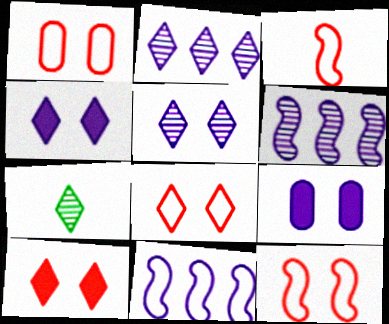[[1, 8, 12]]